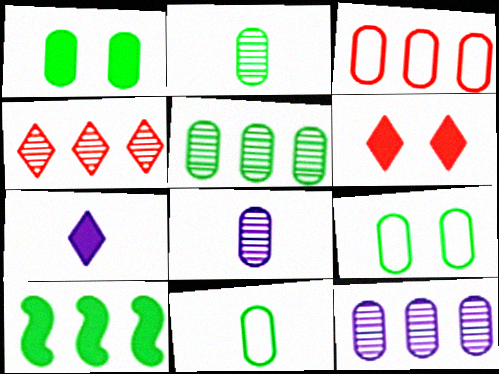[[1, 3, 8], 
[1, 5, 11]]